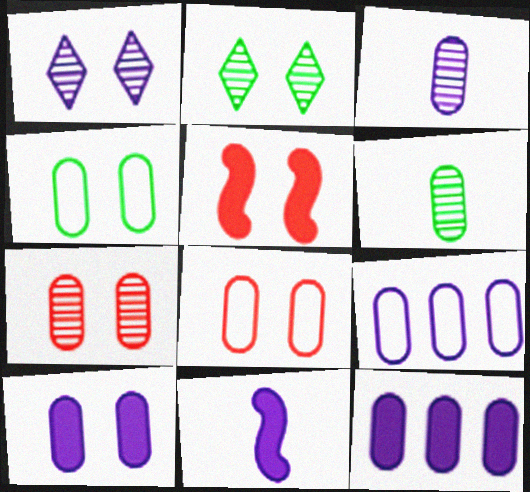[[1, 4, 5], 
[1, 9, 11], 
[3, 9, 10], 
[4, 7, 10], 
[6, 8, 12]]